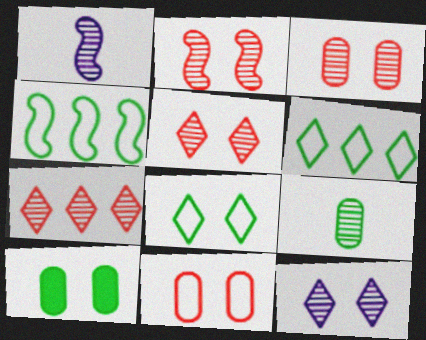[[2, 3, 5]]